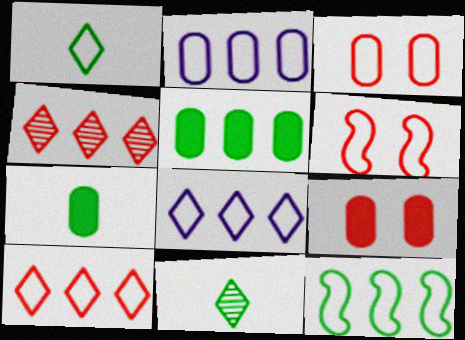[[1, 2, 6], 
[2, 10, 12]]